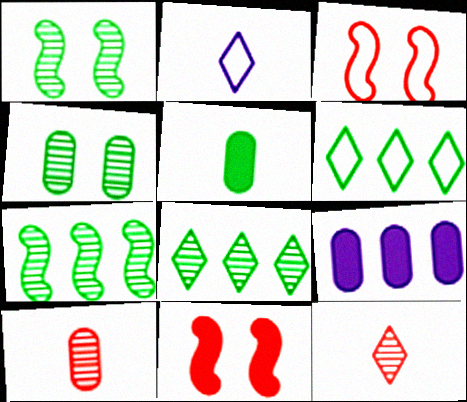[[1, 5, 6]]